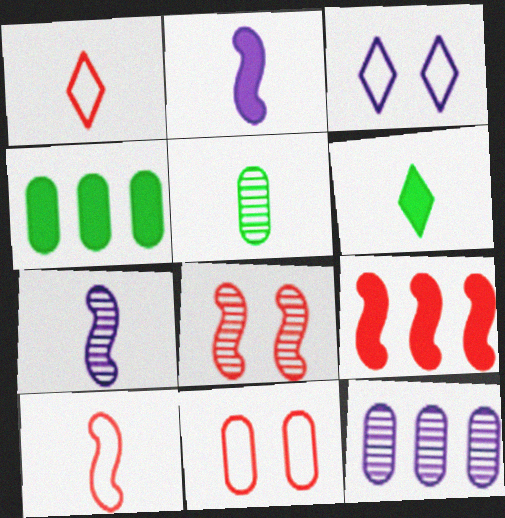[[1, 2, 5], 
[2, 3, 12], 
[3, 5, 9], 
[8, 9, 10]]